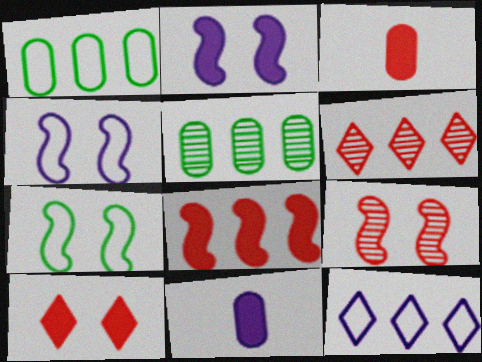[[2, 7, 9], 
[3, 8, 10], 
[5, 8, 12], 
[6, 7, 11]]